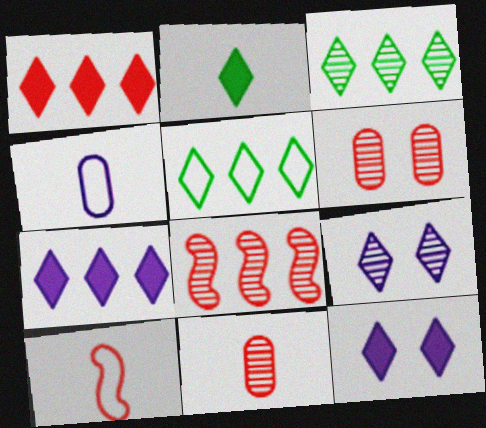[[1, 2, 12], 
[1, 6, 10]]